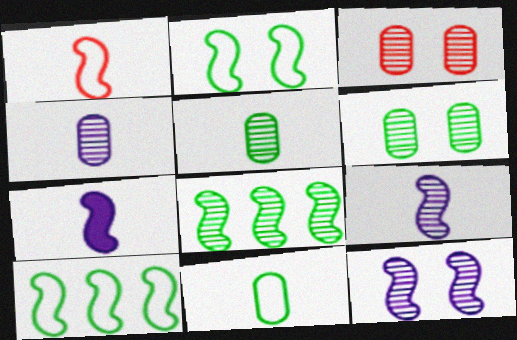[]